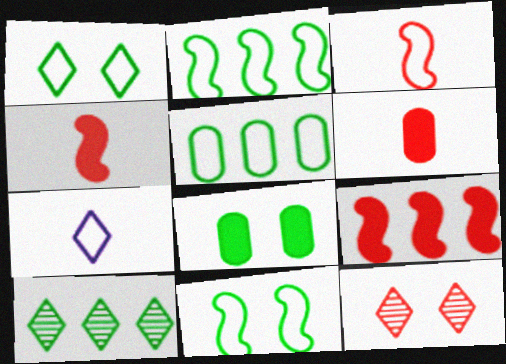[]